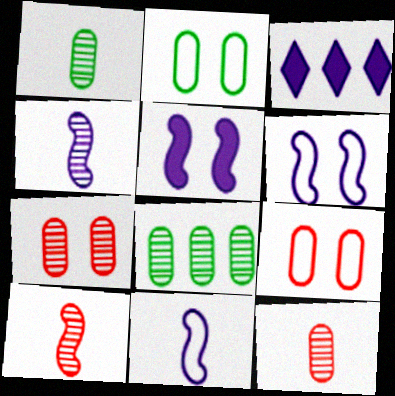[[2, 3, 10]]